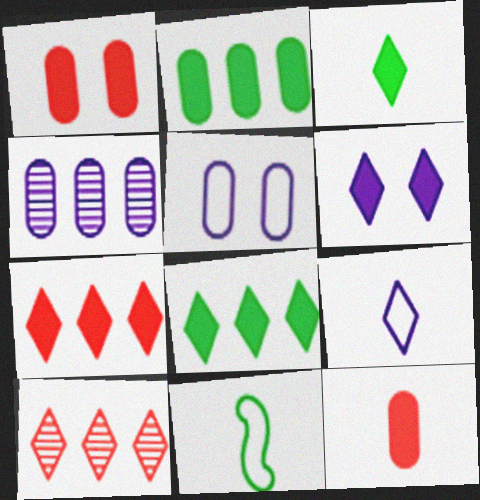[[3, 6, 7]]